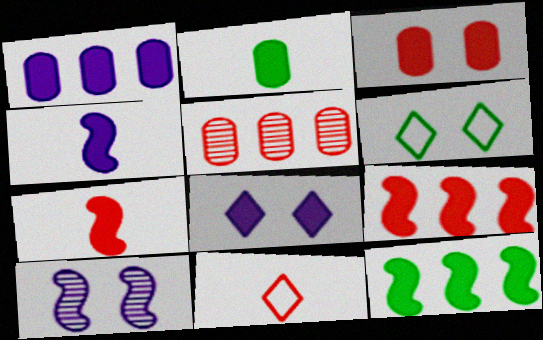[[1, 2, 3], 
[1, 4, 8], 
[2, 8, 9], 
[3, 6, 10], 
[4, 5, 6]]